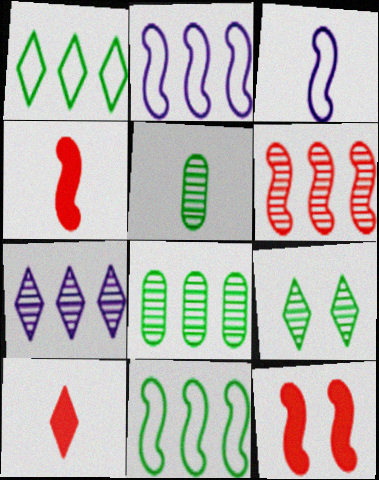[[3, 5, 10], 
[6, 7, 8]]